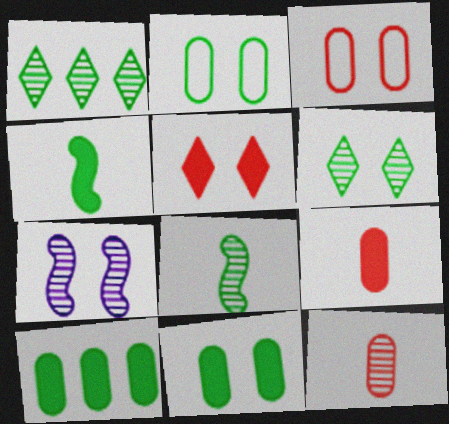[[1, 2, 4], 
[1, 7, 12], 
[2, 5, 7]]